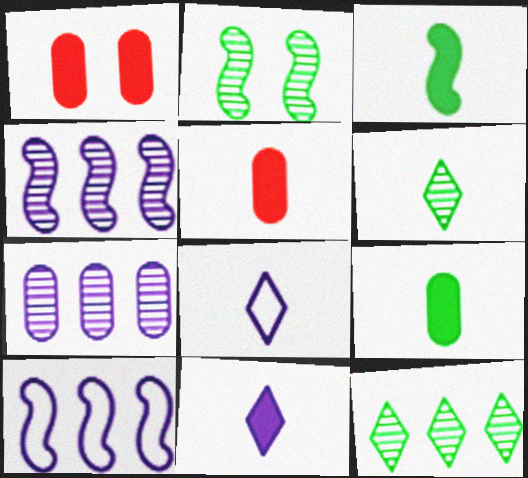[[1, 6, 10], 
[3, 5, 11]]